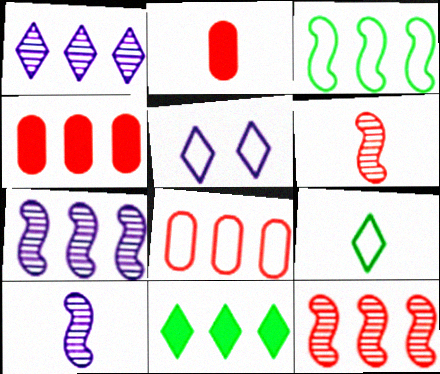[[1, 3, 4], 
[2, 9, 10], 
[7, 8, 11]]